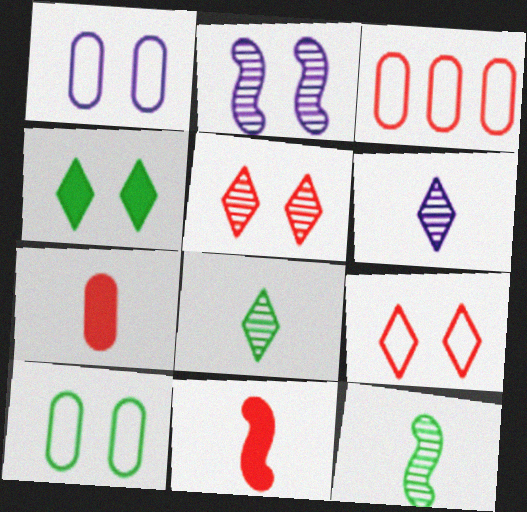[[3, 5, 11]]